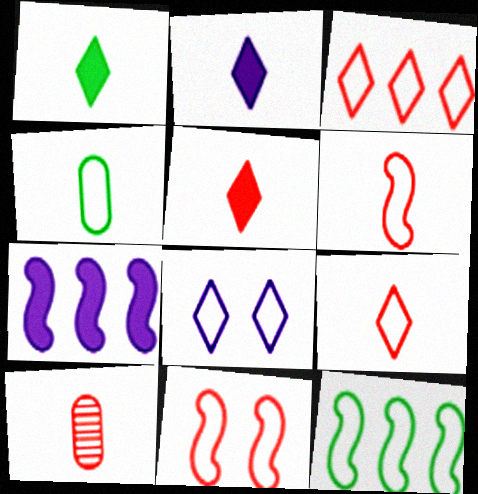[[1, 2, 5], 
[5, 6, 10]]